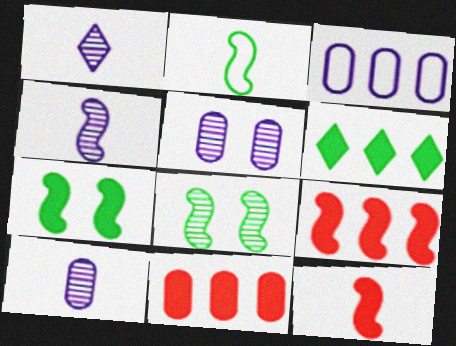[[1, 4, 10], 
[2, 4, 12]]